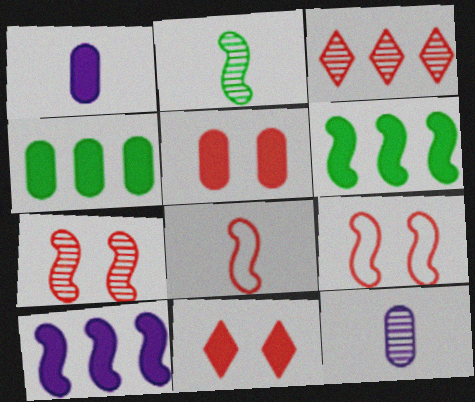[[1, 4, 5], 
[1, 6, 11], 
[2, 9, 10], 
[3, 5, 8]]